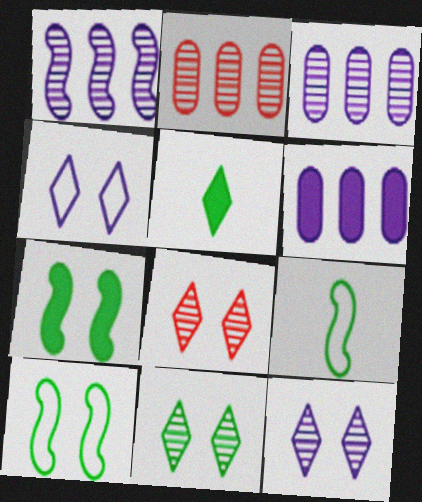[[6, 8, 9], 
[8, 11, 12]]